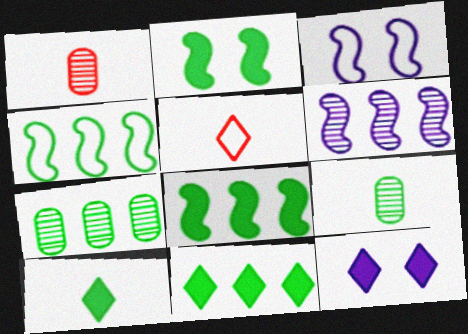[[1, 3, 11], 
[1, 4, 12], 
[4, 7, 11]]